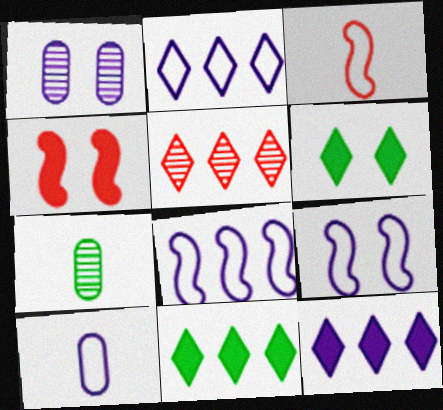[[1, 3, 11], 
[2, 4, 7], 
[2, 5, 11], 
[2, 9, 10]]